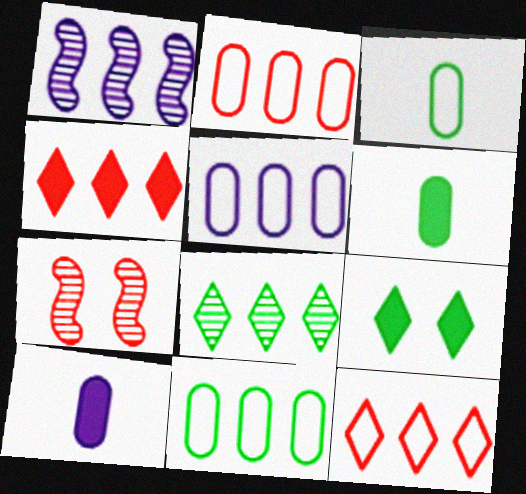[[1, 4, 11], 
[2, 5, 11]]